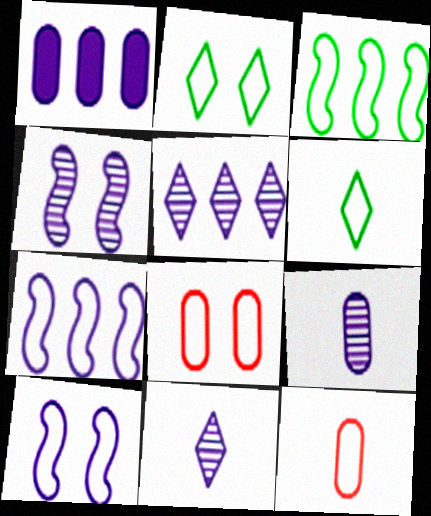[[1, 5, 7], 
[1, 10, 11], 
[2, 7, 12], 
[2, 8, 10], 
[4, 5, 9], 
[6, 7, 8]]